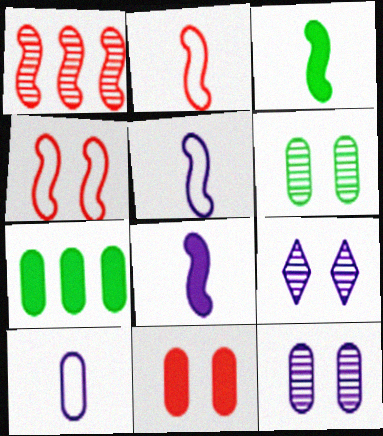[[2, 7, 9]]